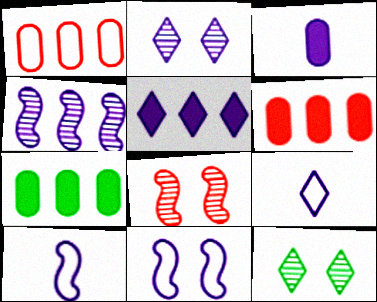[[2, 5, 9], 
[6, 10, 12], 
[7, 8, 9]]